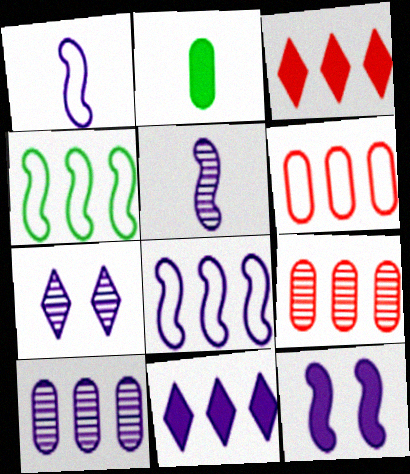[[2, 3, 12], 
[3, 4, 10], 
[4, 9, 11], 
[5, 7, 10], 
[5, 8, 12], 
[8, 10, 11]]